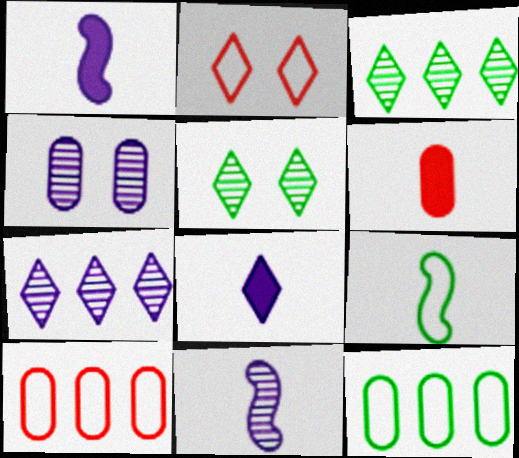[[1, 5, 10], 
[2, 3, 8], 
[4, 6, 12], 
[4, 7, 11]]